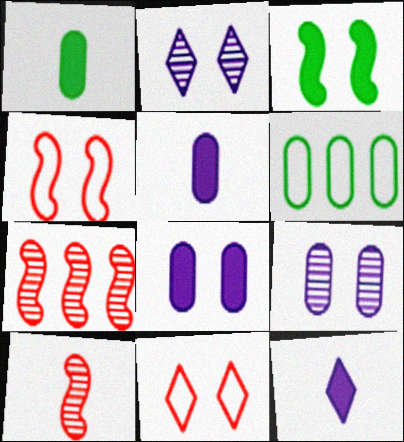[[3, 9, 11]]